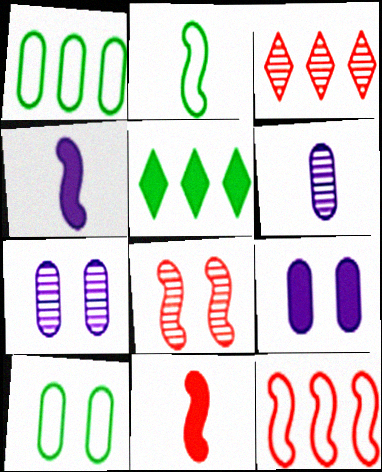[[2, 3, 9], 
[3, 4, 10], 
[5, 9, 11], 
[8, 11, 12]]